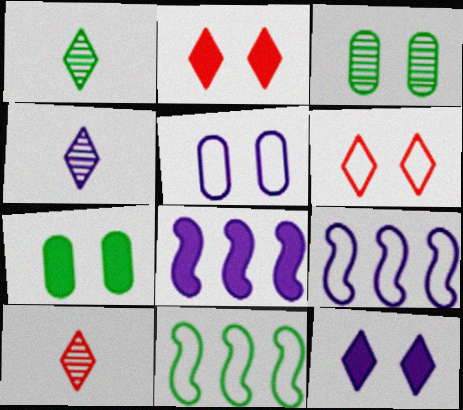[[1, 4, 10], 
[1, 7, 11], 
[4, 5, 8], 
[7, 9, 10]]